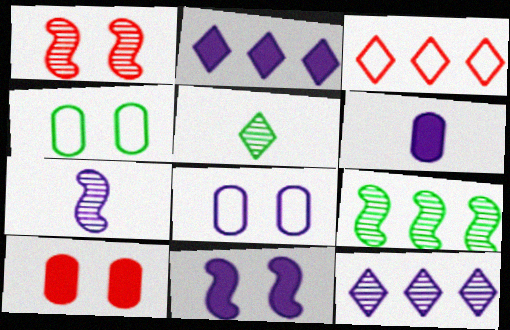[[1, 7, 9], 
[2, 6, 11], 
[2, 7, 8]]